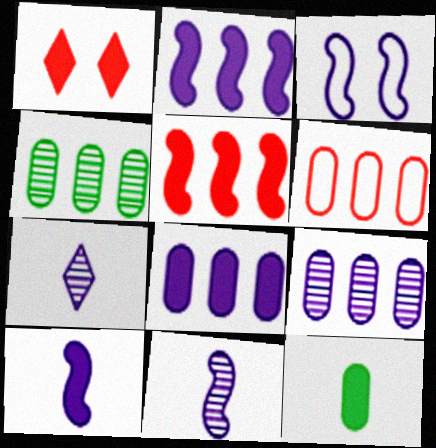[[1, 2, 12], 
[2, 3, 11], 
[3, 7, 8], 
[4, 6, 8]]